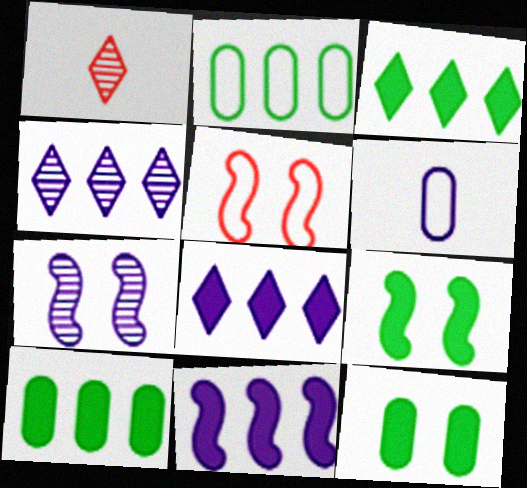[[5, 7, 9], 
[6, 7, 8]]